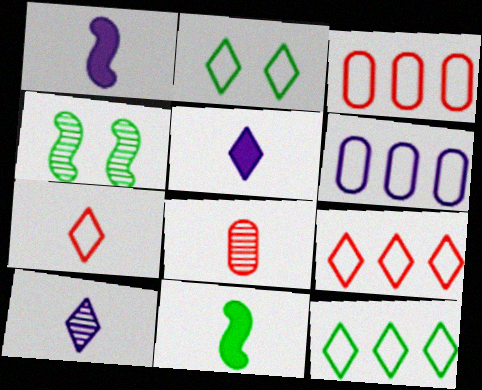[[3, 4, 5]]